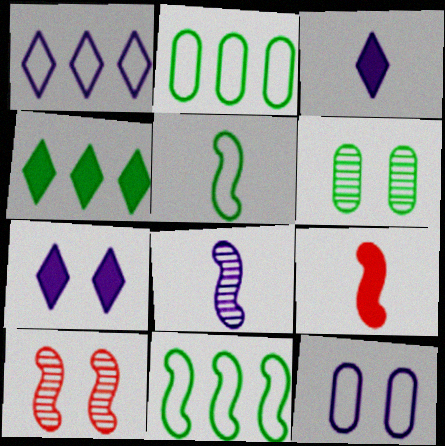[[1, 6, 9], 
[2, 3, 10], 
[4, 5, 6], 
[5, 8, 9]]